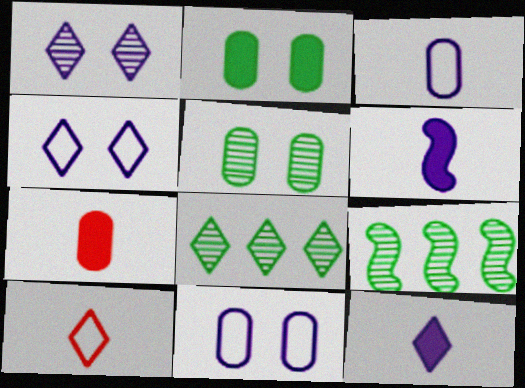[[4, 7, 9]]